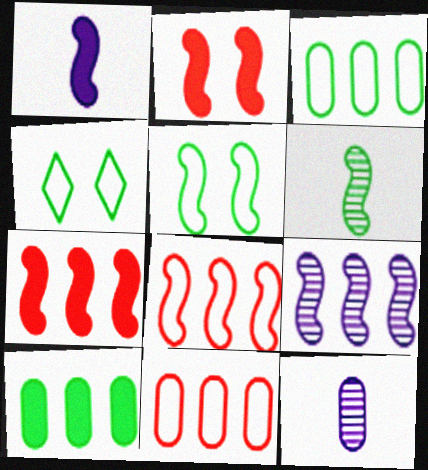[[4, 6, 10], 
[4, 7, 12]]